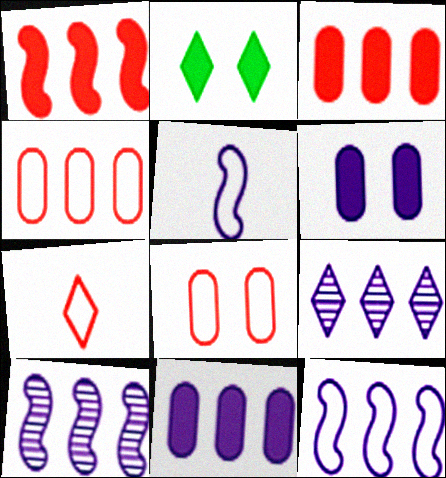[[2, 7, 9], 
[5, 6, 9], 
[9, 11, 12]]